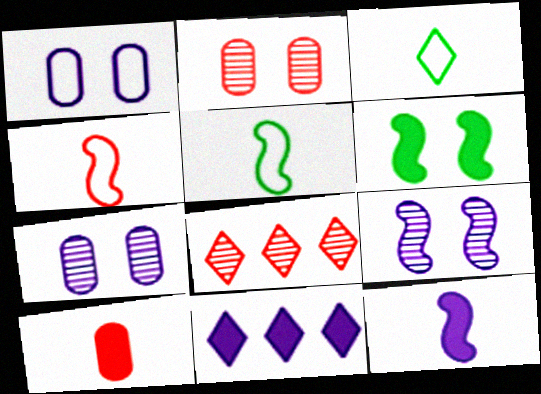[[2, 5, 11], 
[6, 10, 11]]